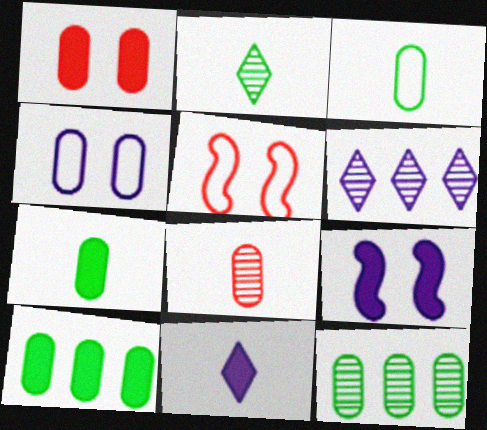[[4, 8, 10], 
[5, 6, 7], 
[5, 11, 12]]